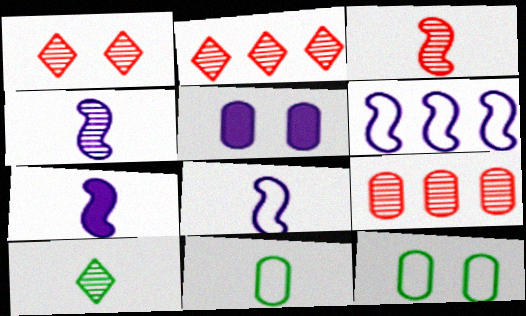[[1, 3, 9], 
[2, 7, 12], 
[4, 7, 8], 
[5, 9, 11]]